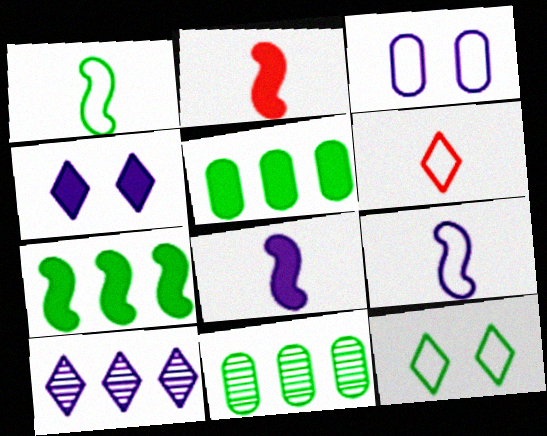[[2, 4, 5], 
[3, 8, 10]]